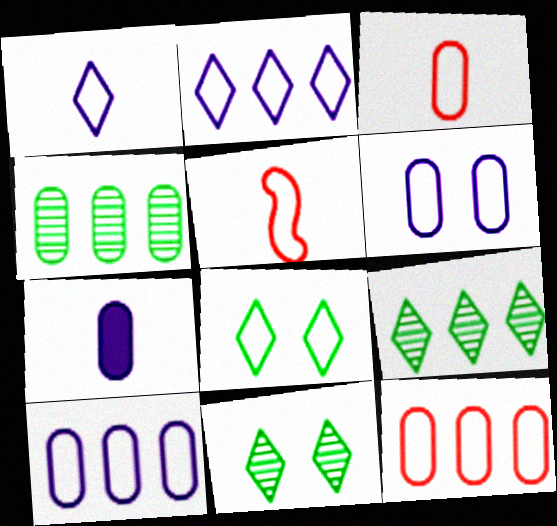[[5, 8, 10]]